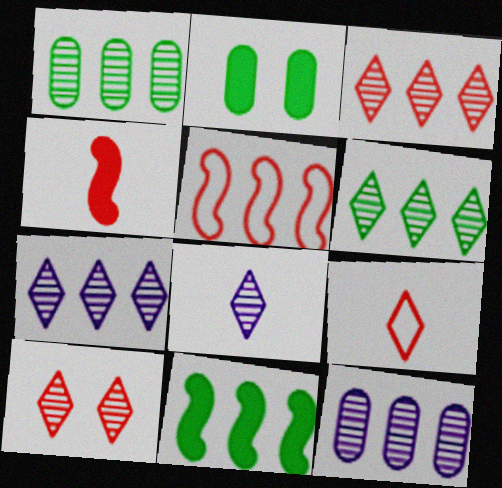[[2, 5, 8], 
[3, 6, 7], 
[6, 8, 10]]